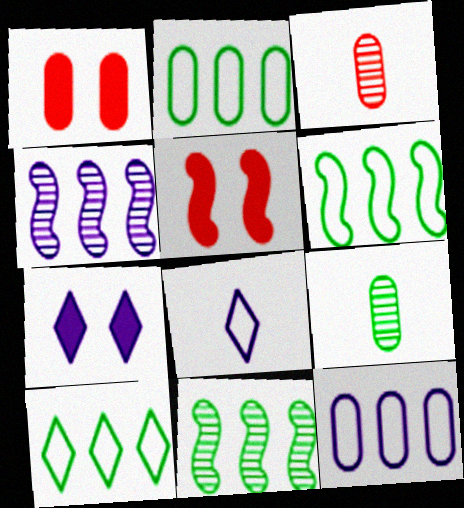[[1, 8, 11], 
[1, 9, 12], 
[2, 6, 10], 
[3, 6, 7]]